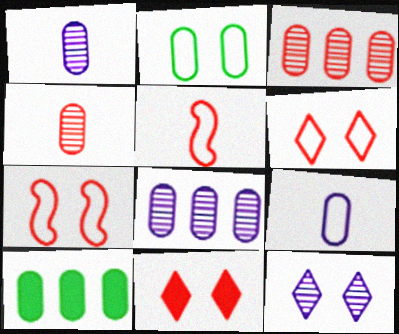[[3, 5, 11], 
[5, 10, 12]]